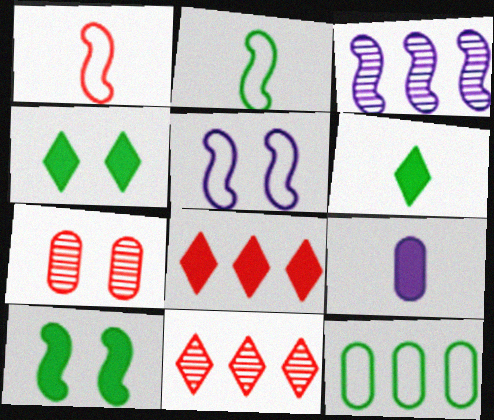[[1, 3, 10], 
[1, 7, 8], 
[3, 8, 12], 
[4, 5, 7], 
[7, 9, 12], 
[8, 9, 10]]